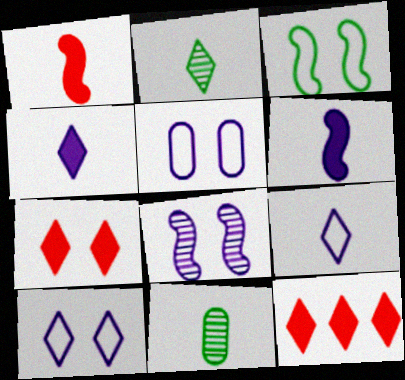[[1, 9, 11], 
[2, 10, 12]]